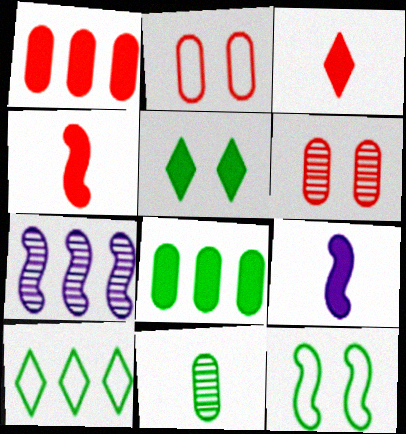[[1, 5, 9], 
[1, 7, 10], 
[4, 7, 12], 
[6, 9, 10]]